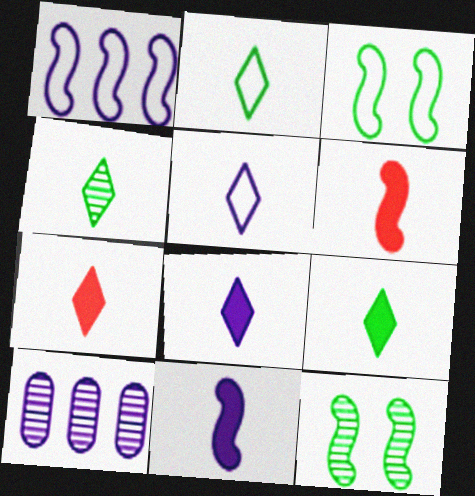[[1, 6, 12], 
[2, 4, 9], 
[3, 7, 10], 
[4, 5, 7], 
[7, 8, 9]]